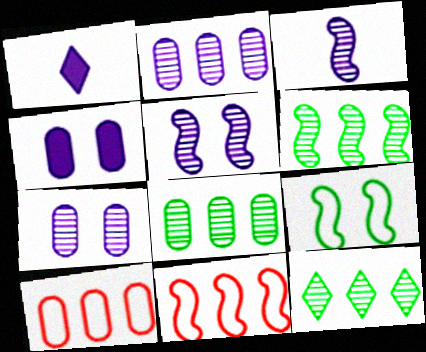[[6, 8, 12]]